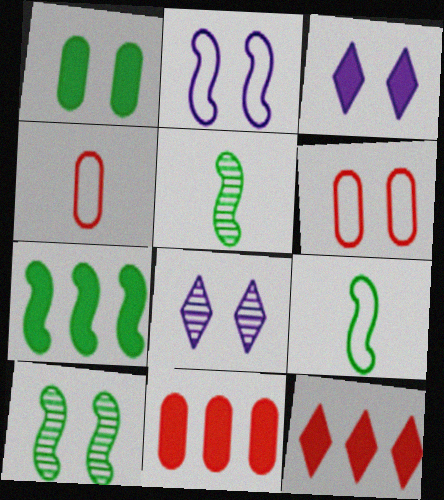[[3, 6, 10], 
[4, 7, 8], 
[7, 9, 10], 
[8, 9, 11]]